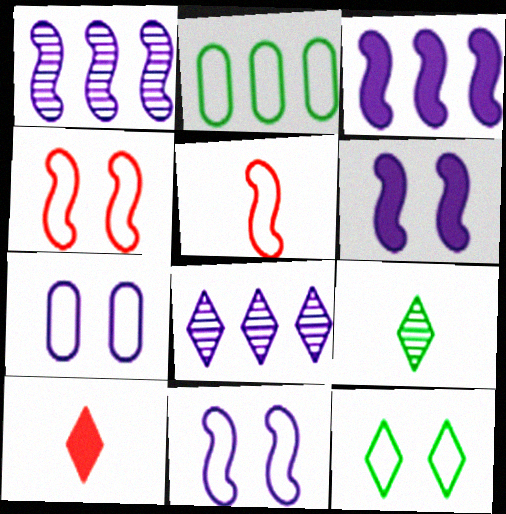[[4, 7, 12], 
[8, 10, 12]]